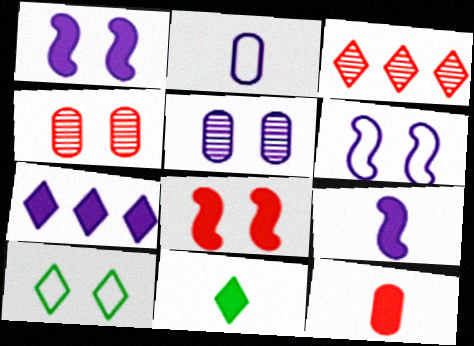[[1, 4, 10], 
[5, 8, 10], 
[9, 11, 12]]